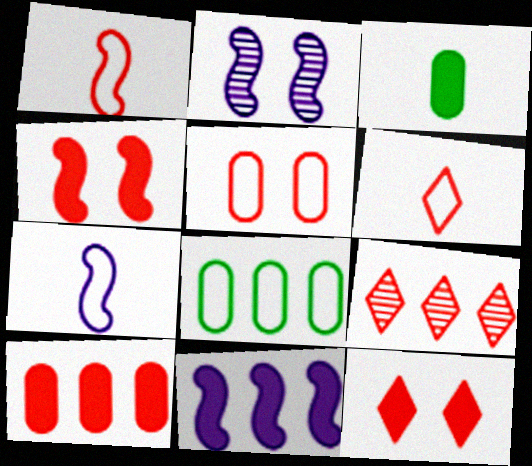[[2, 7, 11], 
[3, 11, 12], 
[6, 9, 12], 
[8, 9, 11]]